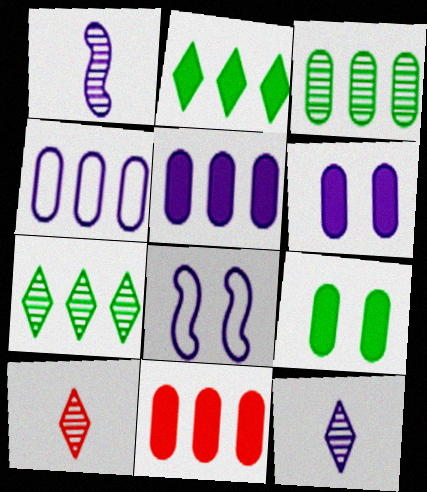[[3, 4, 11], 
[5, 8, 12]]